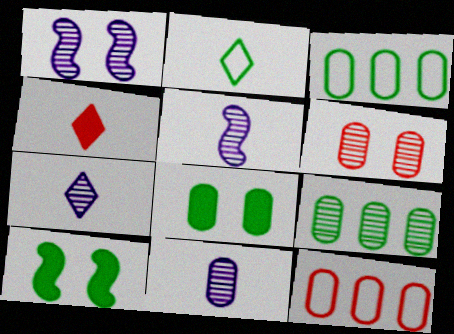[[1, 3, 4], 
[2, 4, 7], 
[2, 9, 10], 
[5, 7, 11], 
[6, 9, 11], 
[7, 10, 12], 
[8, 11, 12]]